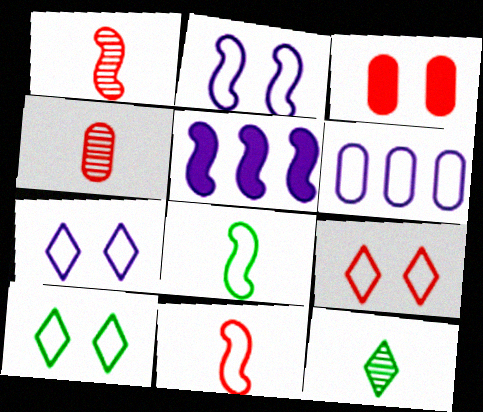[[4, 5, 10], 
[6, 8, 9], 
[6, 10, 11], 
[7, 9, 10]]